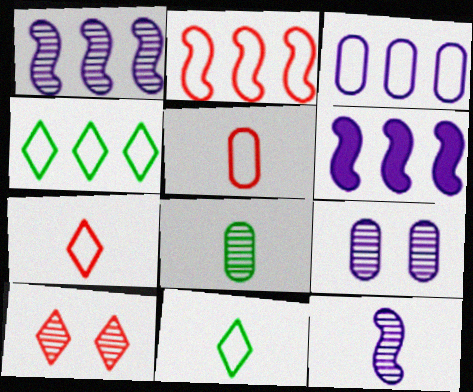[[1, 8, 10], 
[2, 3, 4]]